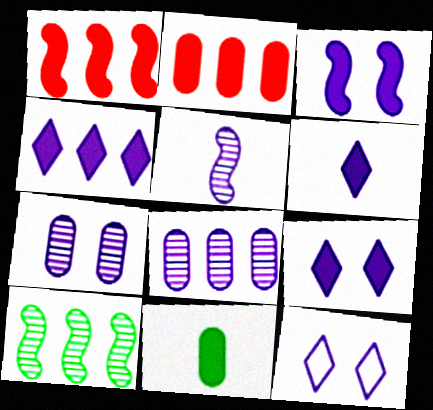[[1, 9, 11], 
[3, 7, 12], 
[4, 6, 9]]